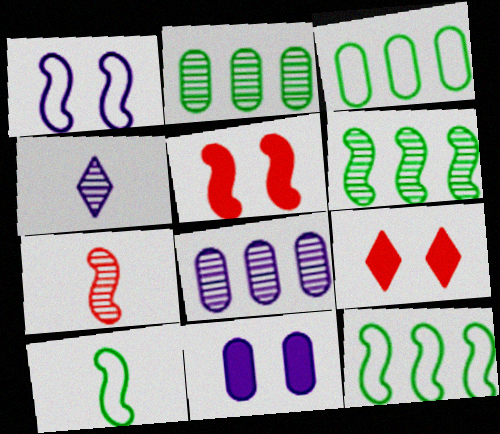[[3, 4, 5], 
[8, 9, 10]]